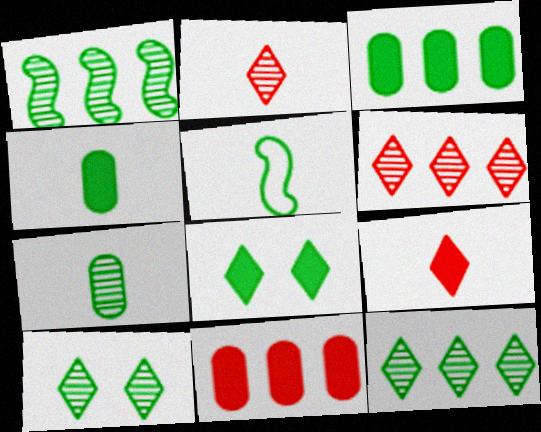[[1, 7, 10], 
[3, 5, 10]]